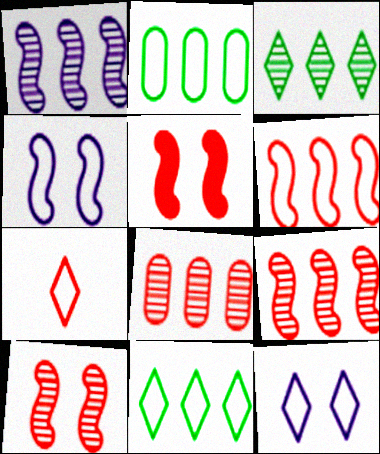[[1, 3, 8], 
[2, 4, 7], 
[5, 7, 8], 
[7, 11, 12]]